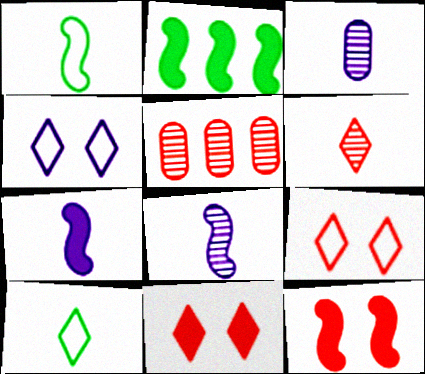[[2, 3, 9], 
[2, 7, 12]]